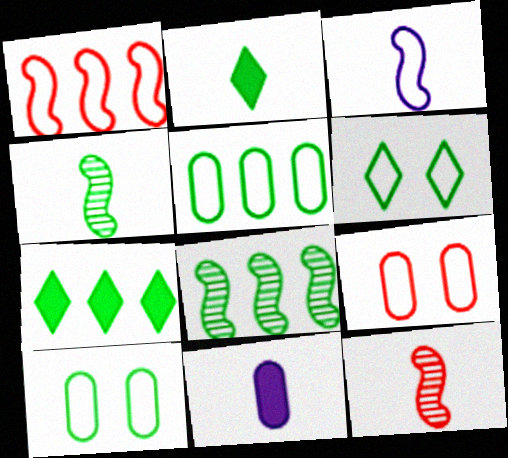[[2, 8, 10], 
[4, 7, 10], 
[5, 7, 8]]